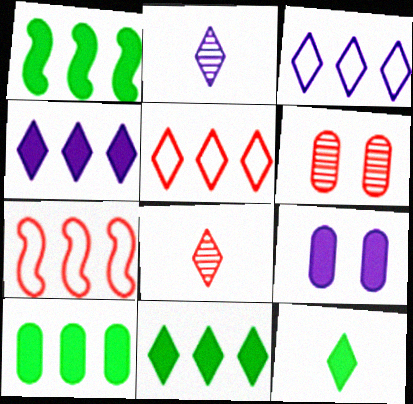[[1, 10, 11]]